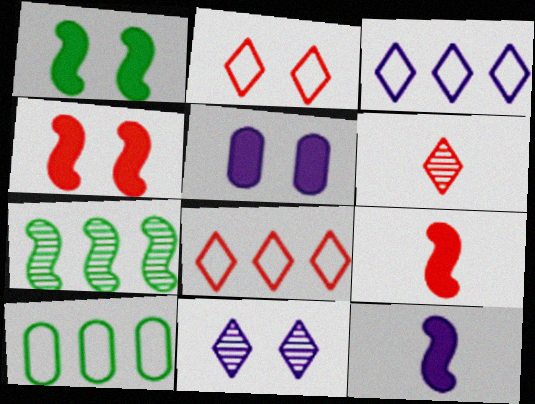[[9, 10, 11]]